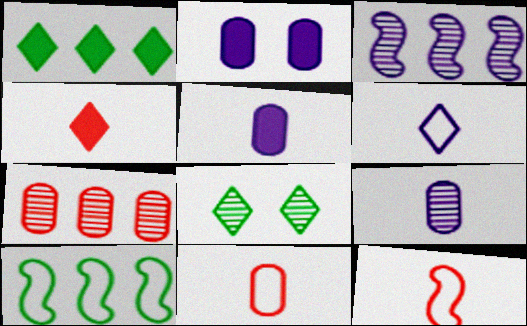[[2, 3, 6]]